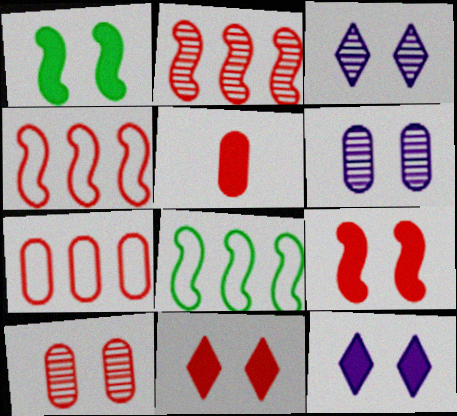[[3, 5, 8], 
[5, 7, 10]]